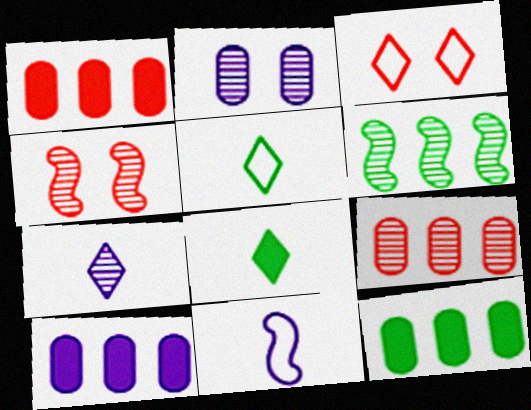[[1, 10, 12], 
[4, 5, 10]]